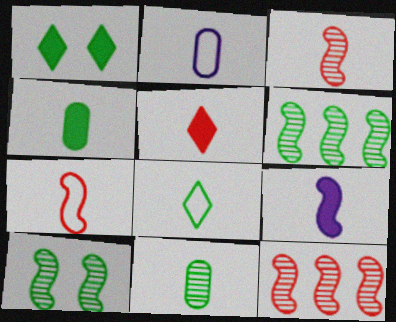[[1, 2, 12], 
[2, 7, 8], 
[4, 5, 9]]